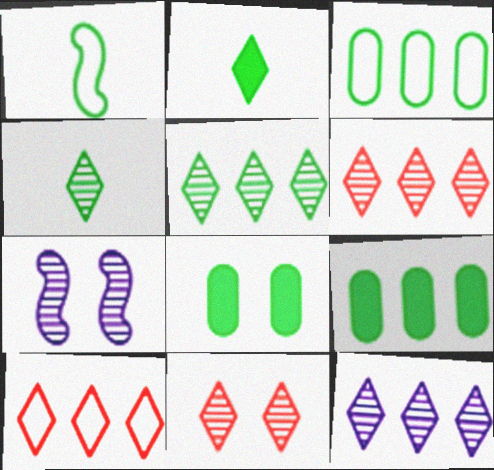[[1, 5, 8], 
[4, 11, 12], 
[5, 6, 12]]